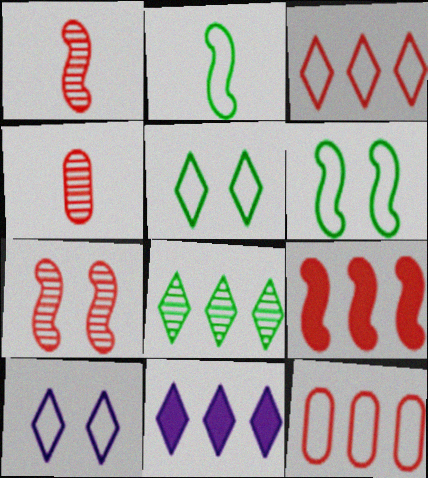[[2, 10, 12], 
[3, 8, 11], 
[4, 6, 11]]